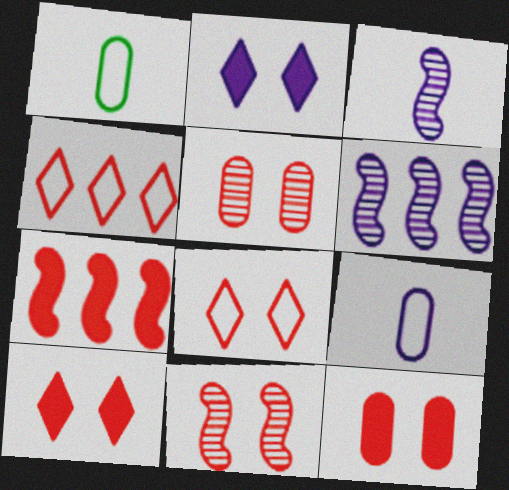[[1, 6, 10], 
[2, 6, 9], 
[8, 11, 12]]